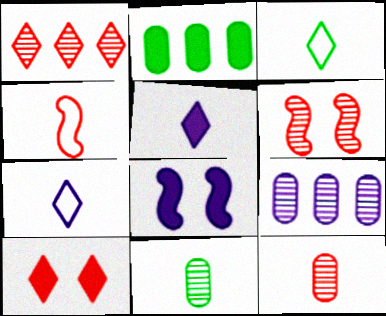[[1, 6, 12], 
[2, 6, 7], 
[4, 5, 11], 
[7, 8, 9]]